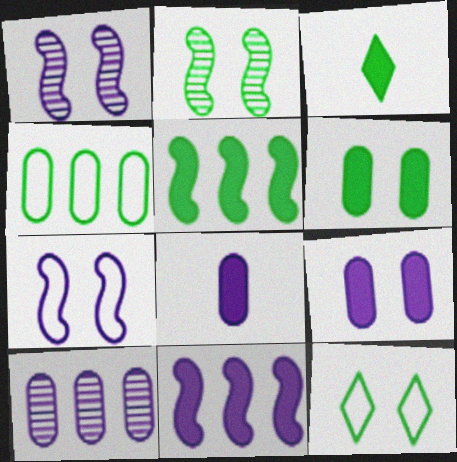[[2, 3, 4], 
[2, 6, 12], 
[3, 5, 6]]